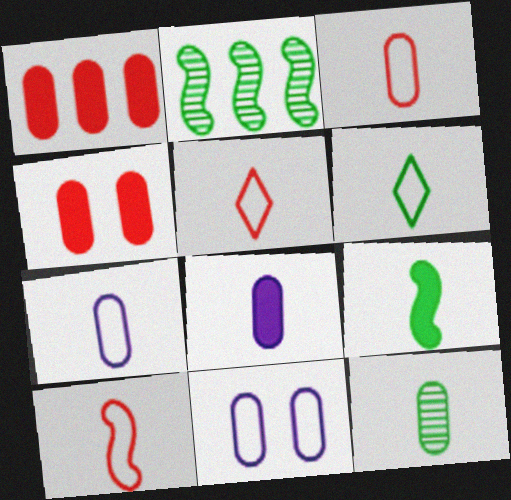[[1, 11, 12], 
[3, 5, 10], 
[3, 8, 12], 
[6, 7, 10], 
[6, 9, 12]]